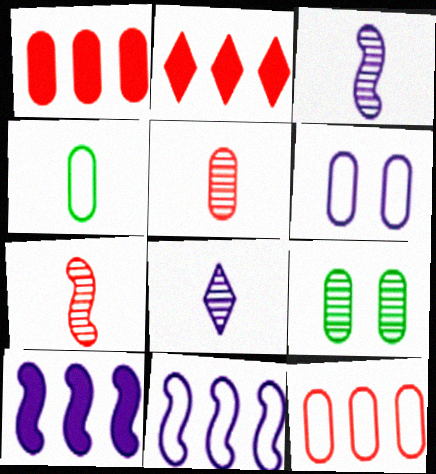[[4, 6, 12], 
[6, 8, 10]]